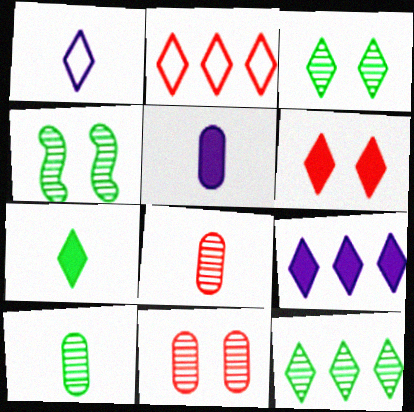[[1, 6, 12], 
[2, 4, 5], 
[2, 9, 12], 
[4, 10, 12], 
[6, 7, 9]]